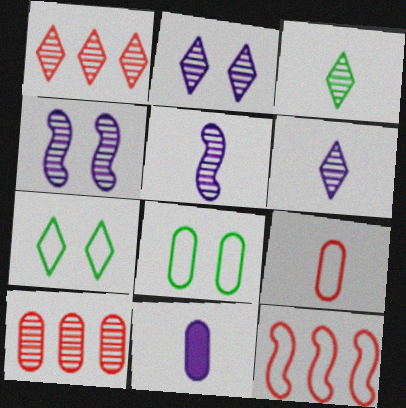[[1, 2, 3], 
[3, 4, 10], 
[8, 10, 11]]